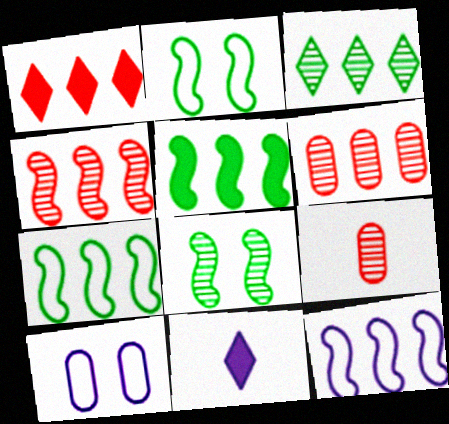[[2, 6, 11], 
[4, 5, 12]]